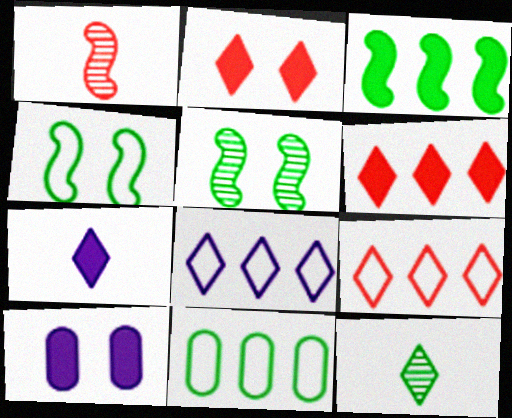[[2, 8, 12]]